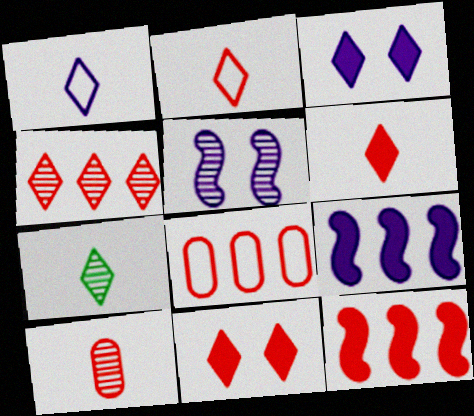[[1, 6, 7], 
[2, 4, 11], 
[4, 8, 12]]